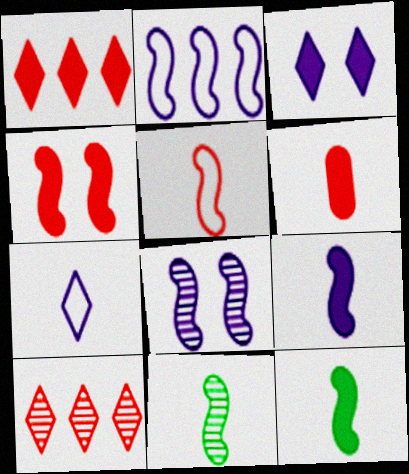[[1, 4, 6], 
[2, 4, 11], 
[2, 8, 9], 
[5, 9, 11], 
[6, 7, 11]]